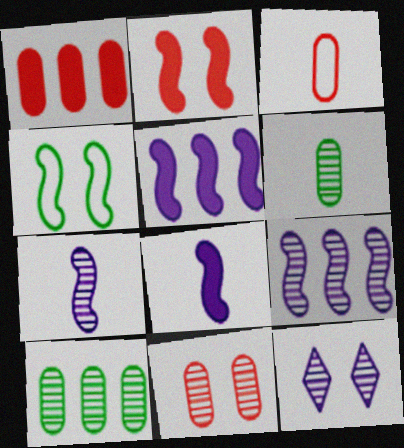[[1, 3, 11]]